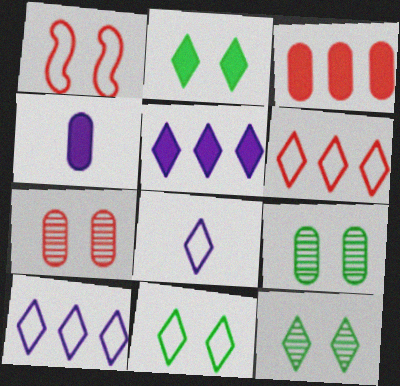[[2, 11, 12], 
[6, 8, 11]]